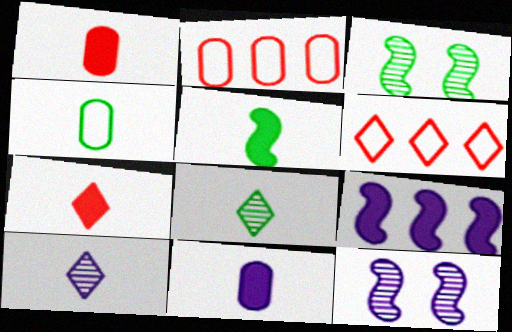[[3, 6, 11], 
[4, 5, 8], 
[5, 7, 11]]